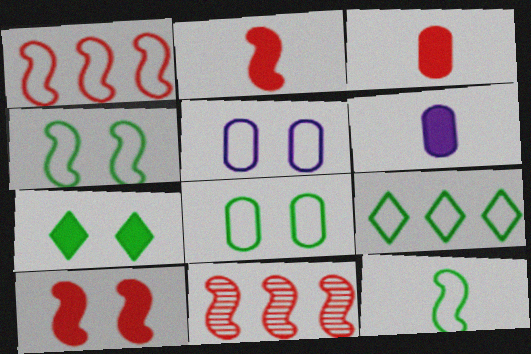[[8, 9, 12]]